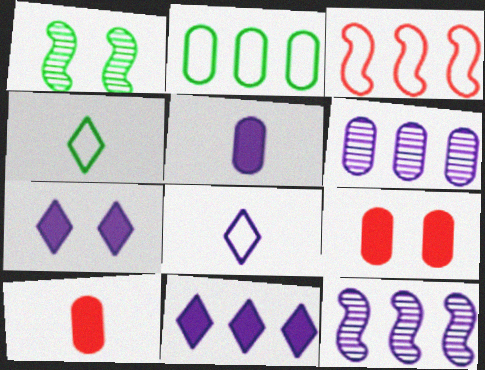[[4, 9, 12]]